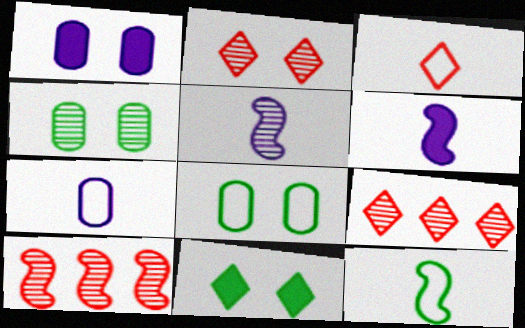[[1, 9, 12], 
[3, 7, 12], 
[4, 5, 9], 
[6, 8, 9], 
[7, 10, 11]]